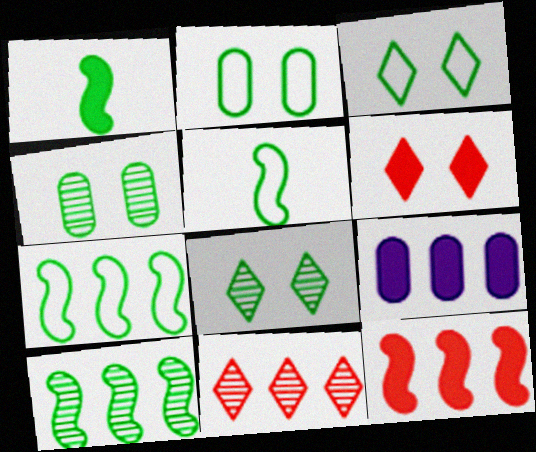[[1, 6, 9], 
[7, 9, 11]]